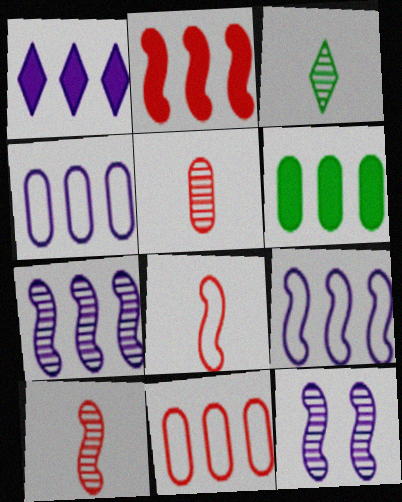[[1, 2, 6], 
[1, 4, 7]]